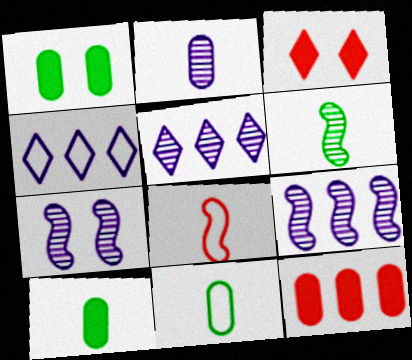[[1, 5, 8], 
[2, 5, 7], 
[3, 9, 11]]